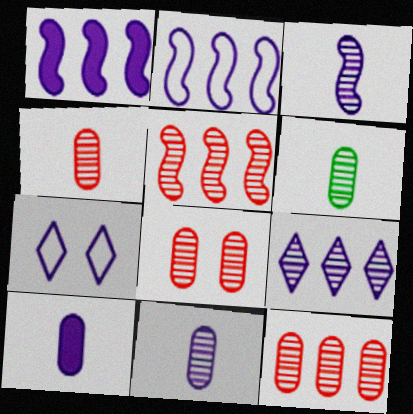[[1, 7, 11], 
[4, 6, 11], 
[4, 8, 12]]